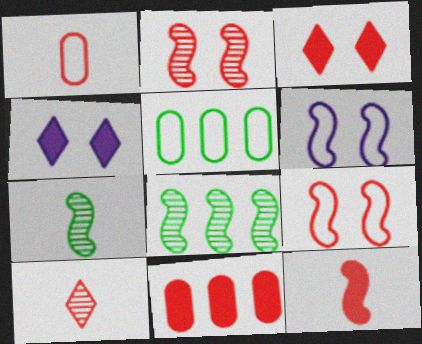[[1, 4, 8], 
[1, 10, 12], 
[3, 11, 12], 
[6, 8, 12], 
[9, 10, 11]]